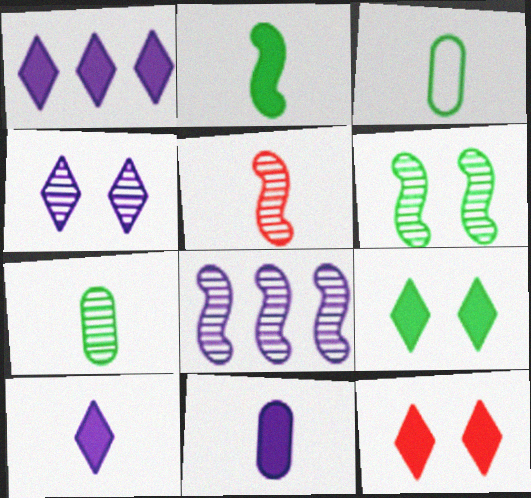[[3, 5, 10], 
[3, 8, 12], 
[5, 6, 8]]